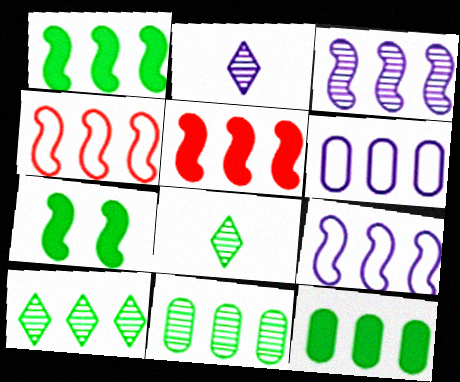[[1, 3, 4], 
[5, 6, 10]]